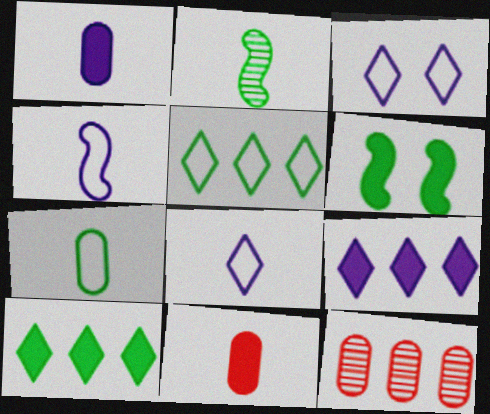[[2, 8, 11], 
[6, 8, 12], 
[6, 9, 11]]